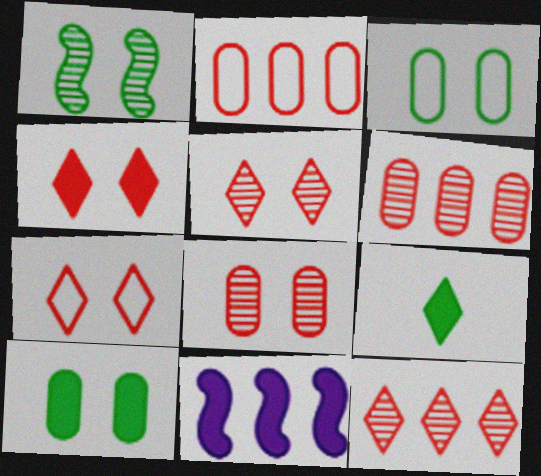[[4, 5, 7]]